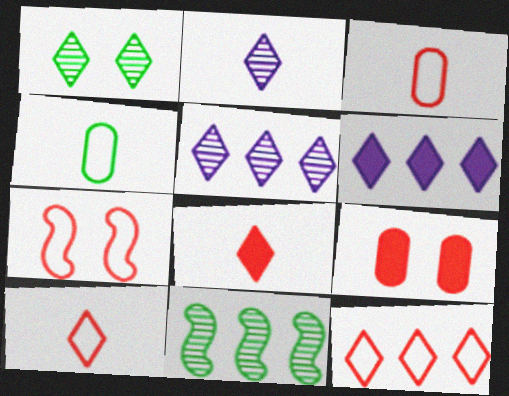[[1, 6, 10], 
[3, 7, 12]]